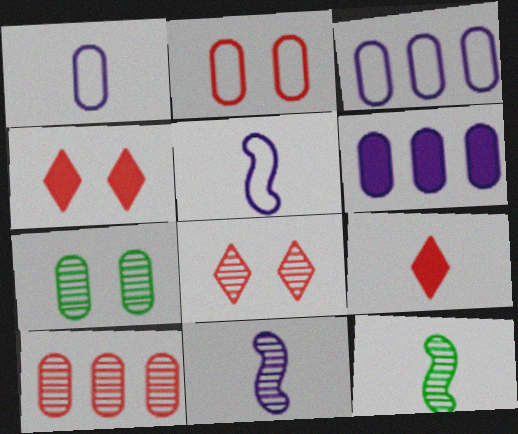[[1, 9, 12], 
[3, 4, 12]]